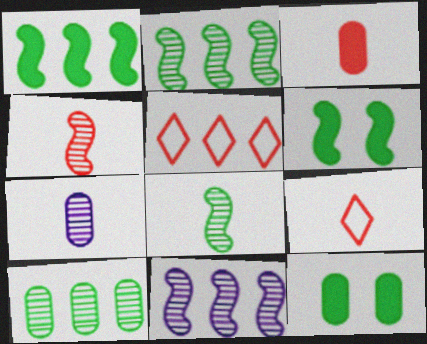[[3, 4, 9], 
[5, 6, 7], 
[9, 11, 12]]